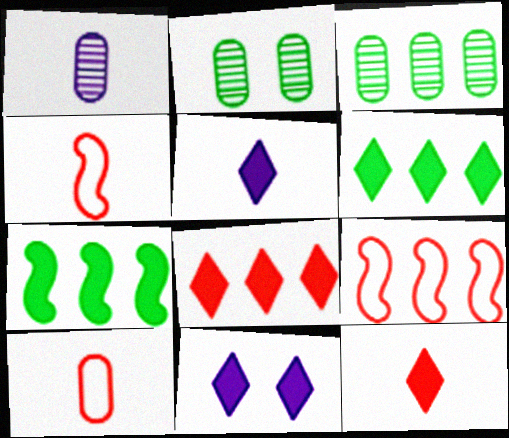[[2, 5, 9], 
[3, 4, 11], 
[6, 11, 12]]